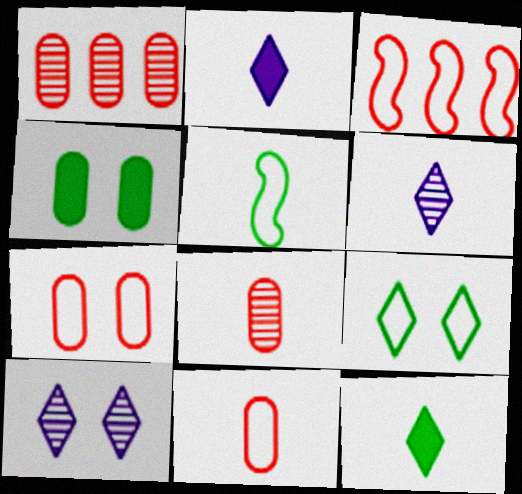[[2, 5, 8], 
[3, 4, 6]]